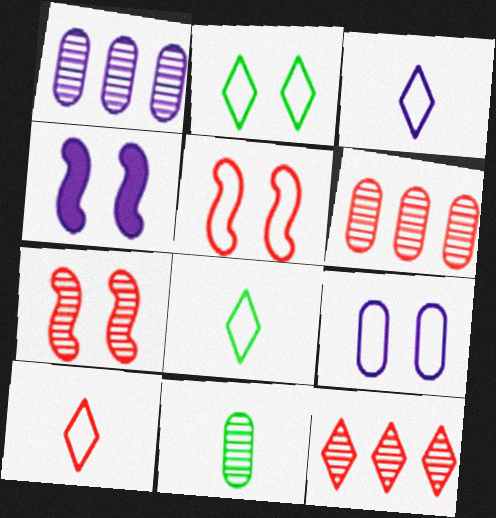[[1, 3, 4], 
[2, 5, 9], 
[3, 8, 10], 
[4, 6, 8]]